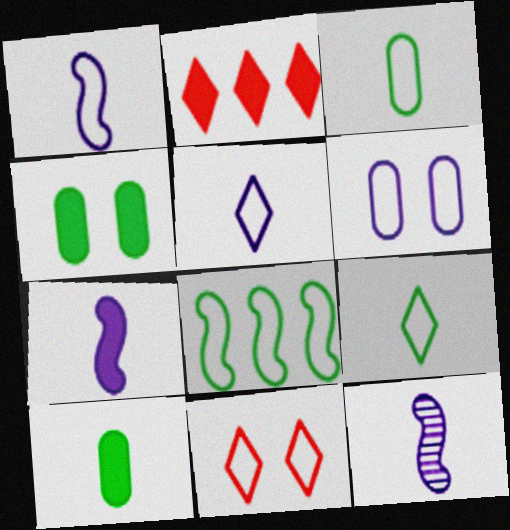[[1, 7, 12], 
[2, 4, 7]]